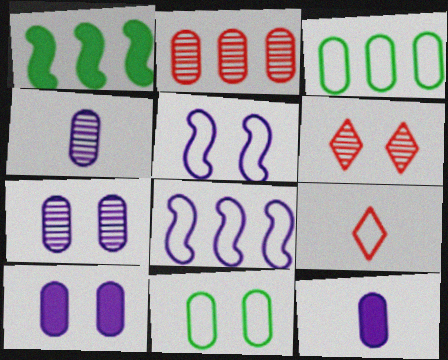[[1, 7, 9], 
[2, 11, 12], 
[3, 5, 9], 
[8, 9, 11]]